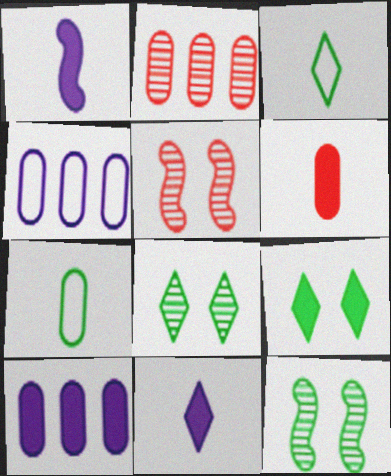[[3, 5, 10]]